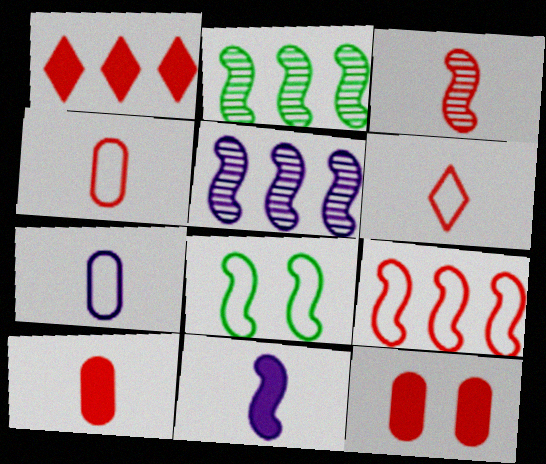[[3, 6, 10]]